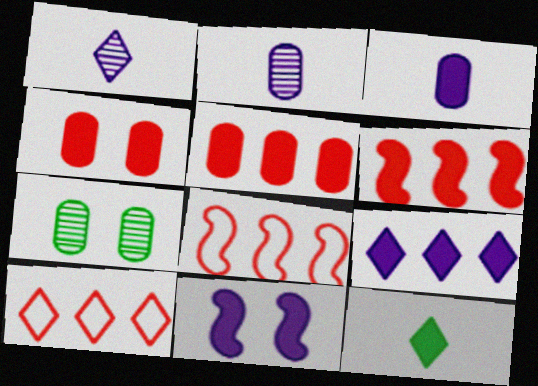[[3, 9, 11], 
[5, 11, 12]]